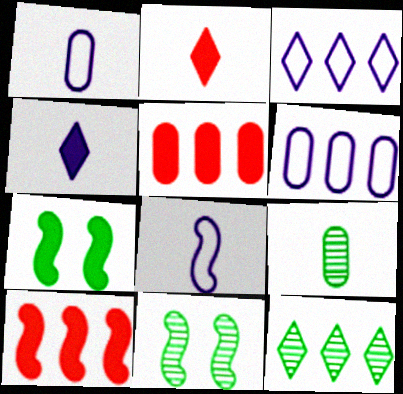[[2, 6, 11], 
[2, 8, 9], 
[4, 5, 7], 
[6, 10, 12], 
[8, 10, 11], 
[9, 11, 12]]